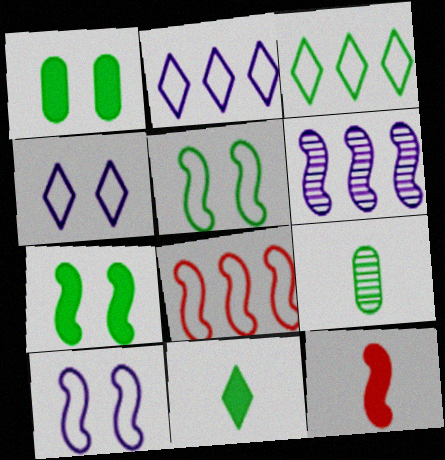[[3, 7, 9], 
[5, 6, 12]]